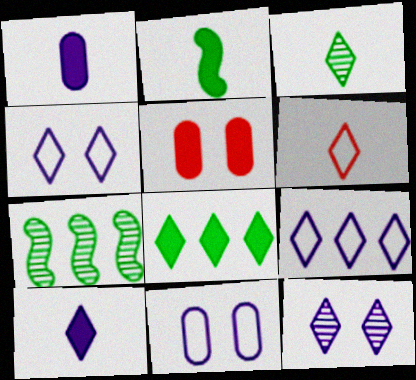[[3, 6, 10], 
[6, 8, 12], 
[9, 10, 12]]